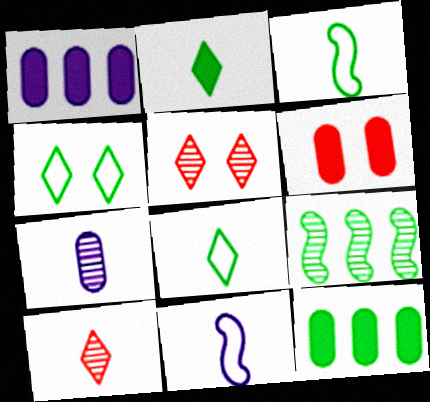[[1, 3, 5], 
[5, 7, 9], 
[5, 11, 12]]